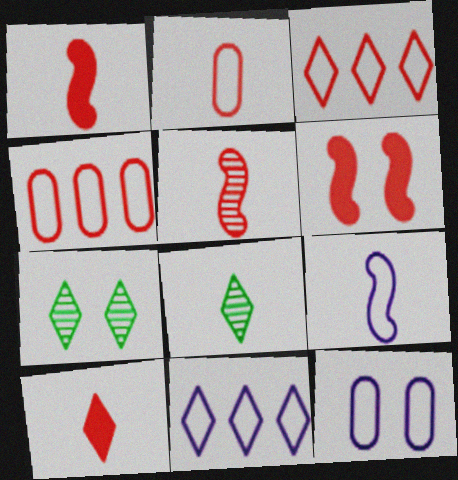[[2, 5, 10], 
[6, 7, 12], 
[7, 10, 11], 
[9, 11, 12]]